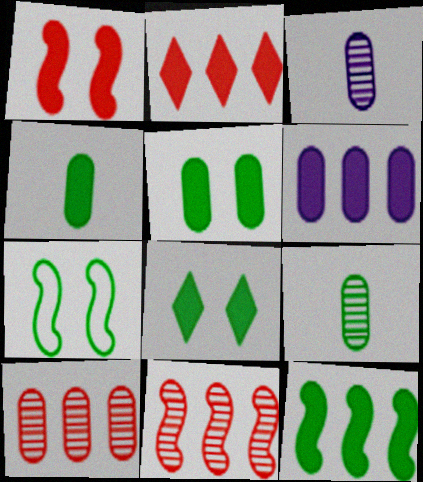[[2, 3, 7], 
[2, 6, 12], 
[4, 8, 12]]